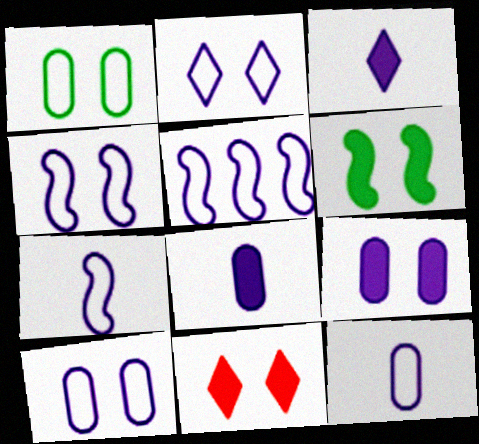[[2, 4, 10], 
[2, 5, 12], 
[4, 5, 7], 
[6, 9, 11]]